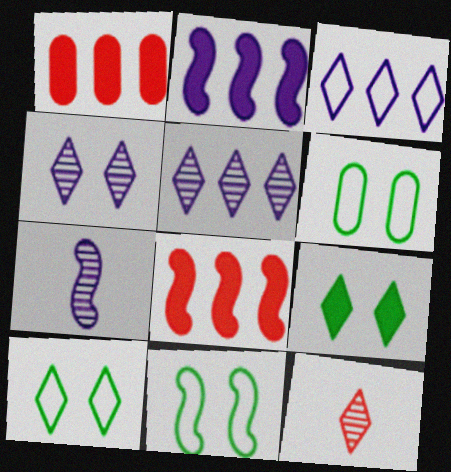[[1, 7, 10], 
[2, 6, 12], 
[3, 9, 12], 
[6, 10, 11], 
[7, 8, 11]]